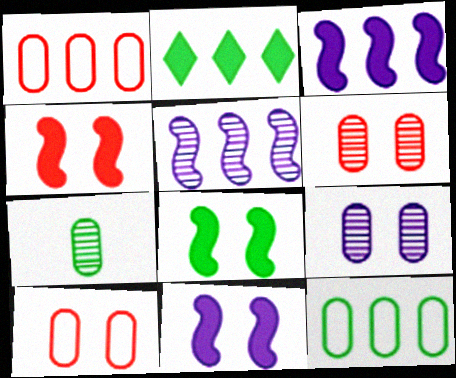[[1, 2, 5], 
[4, 8, 11]]